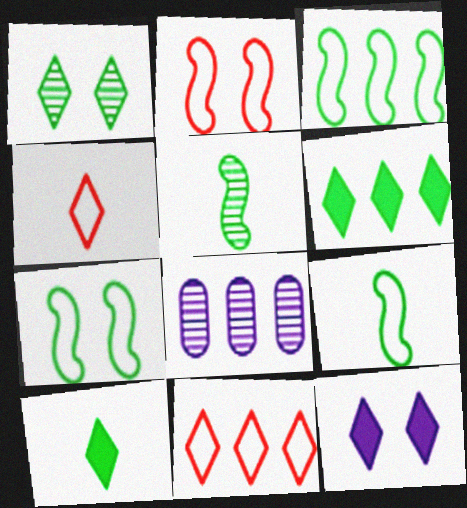[[2, 8, 10], 
[3, 7, 9]]